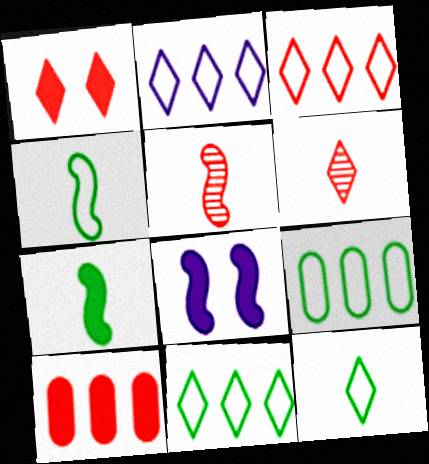[[1, 3, 6], 
[2, 3, 11], 
[6, 8, 9]]